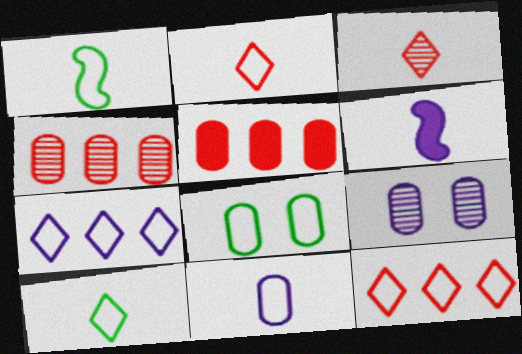[[1, 2, 11], 
[6, 7, 9]]